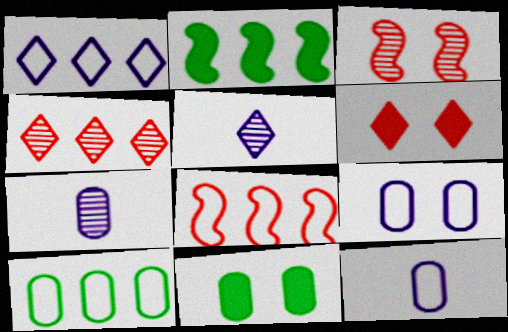[[1, 8, 10], 
[5, 8, 11]]